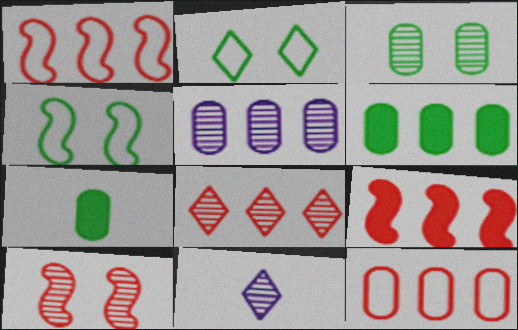[[5, 6, 12], 
[8, 9, 12]]